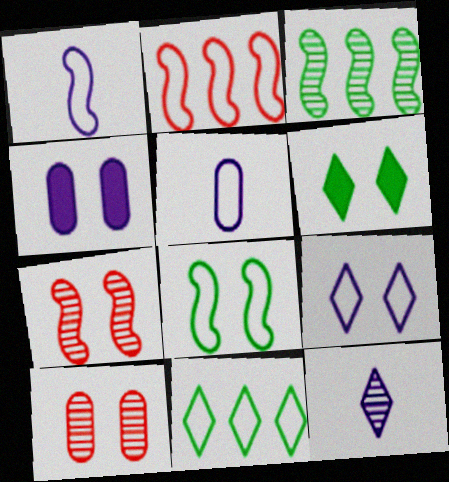[[1, 2, 8], 
[3, 10, 12]]